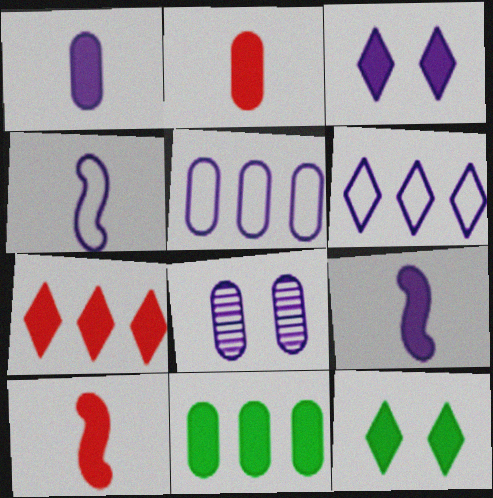[[1, 5, 8], 
[3, 10, 11], 
[6, 8, 9]]